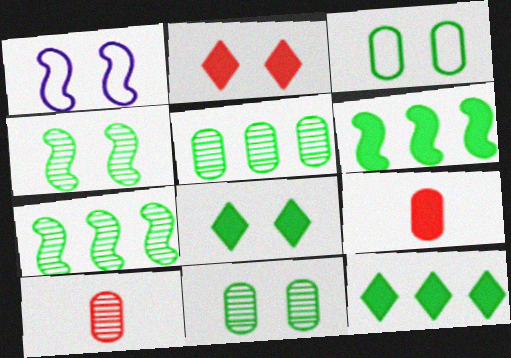[[1, 2, 11], 
[1, 10, 12], 
[3, 4, 8]]